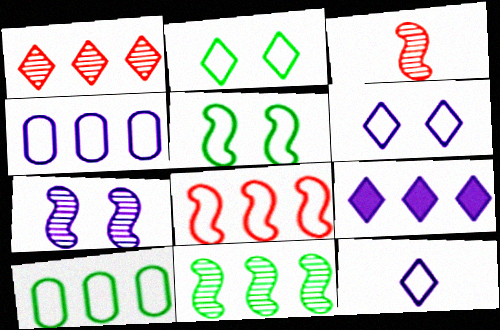[[3, 7, 11]]